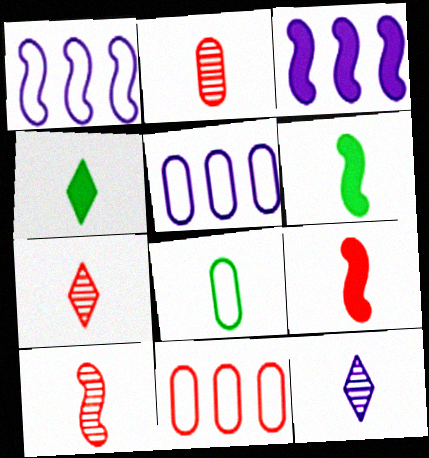[[2, 7, 10], 
[8, 9, 12]]